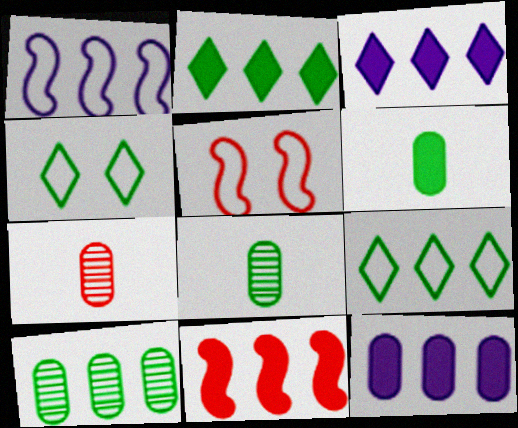[[2, 11, 12], 
[3, 5, 8]]